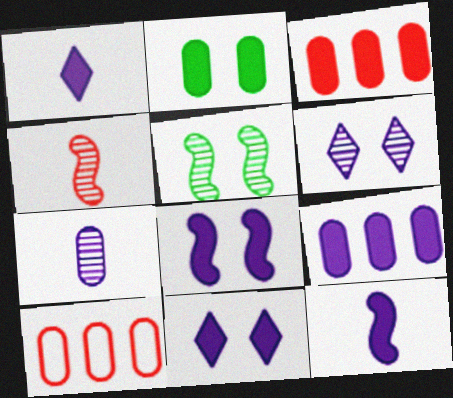[[1, 5, 10], 
[1, 8, 9], 
[2, 7, 10], 
[9, 11, 12]]